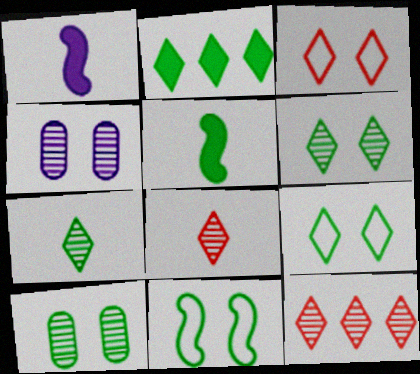[[2, 7, 9]]